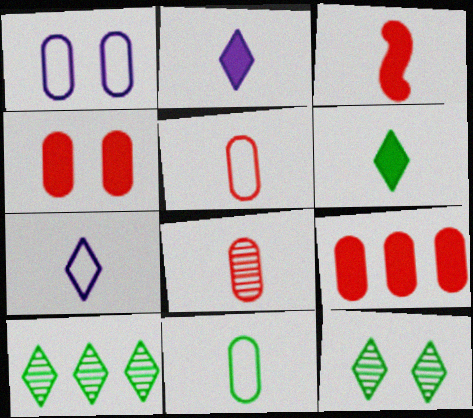[[1, 3, 10]]